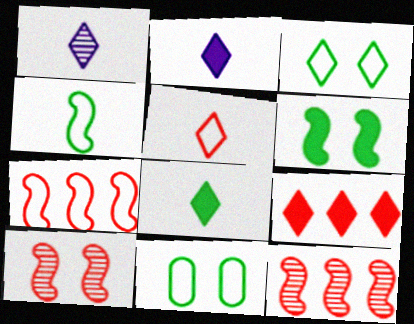[[1, 3, 9], 
[1, 5, 8], 
[2, 11, 12]]